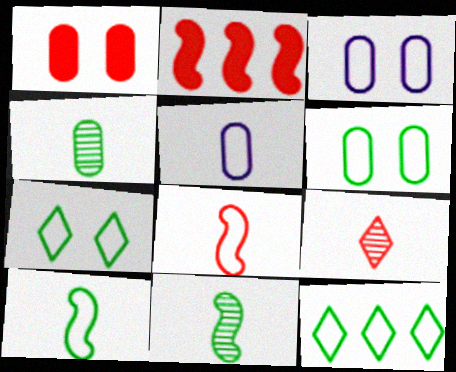[[3, 8, 12], 
[6, 10, 12]]